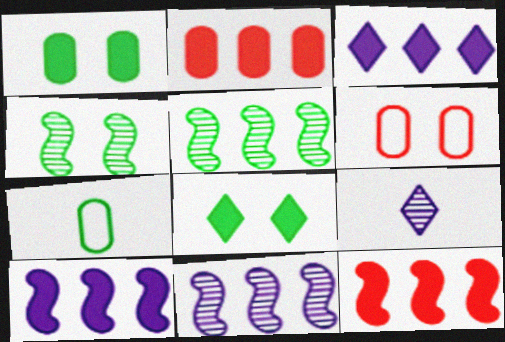[[5, 7, 8]]